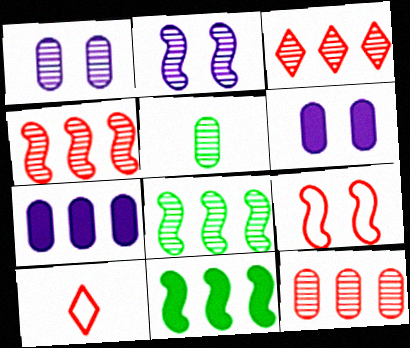[[1, 5, 12], 
[1, 10, 11], 
[2, 3, 5], 
[3, 4, 12], 
[6, 8, 10]]